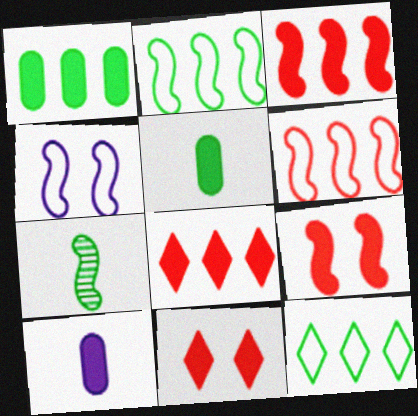[[3, 4, 7]]